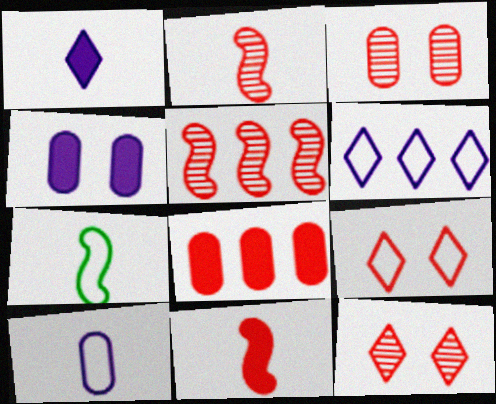[[2, 8, 9]]